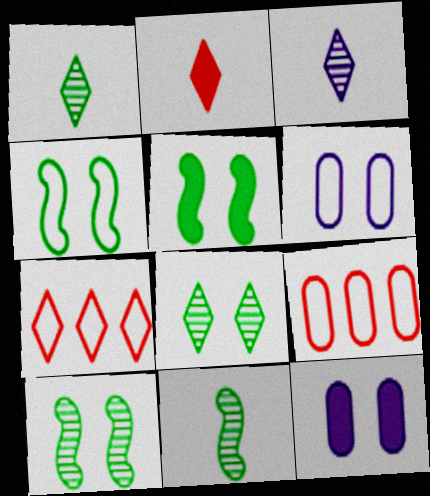[[3, 5, 9], 
[4, 5, 10], 
[7, 11, 12]]